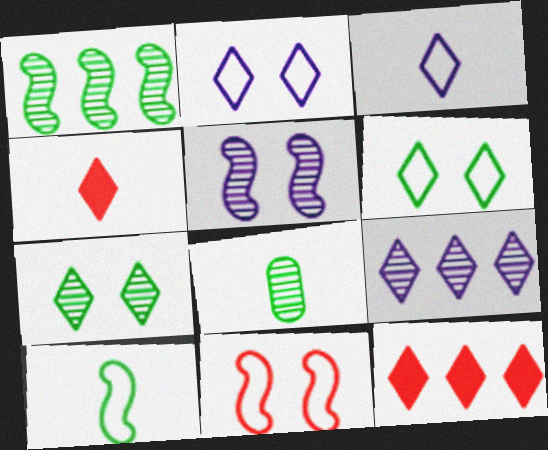[[1, 7, 8], 
[3, 7, 12], 
[4, 6, 9]]